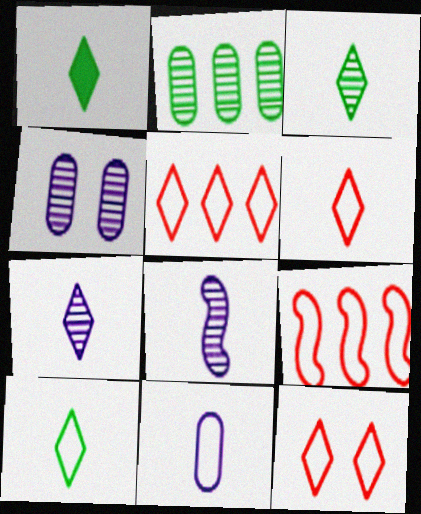[[1, 3, 10], 
[1, 4, 9], 
[1, 6, 7], 
[5, 6, 12]]